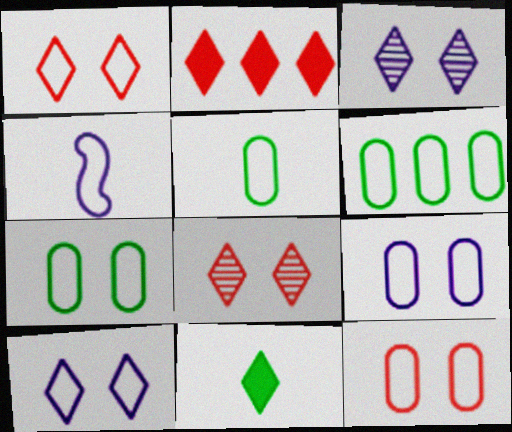[[1, 4, 6], 
[5, 6, 7], 
[7, 9, 12]]